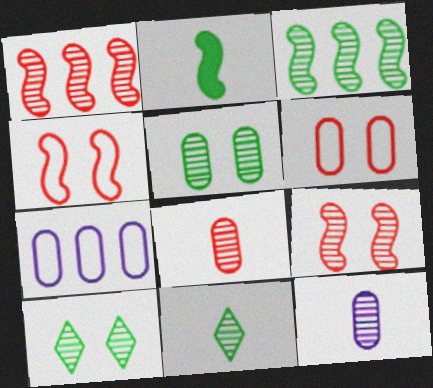[[1, 10, 12], 
[3, 5, 11]]